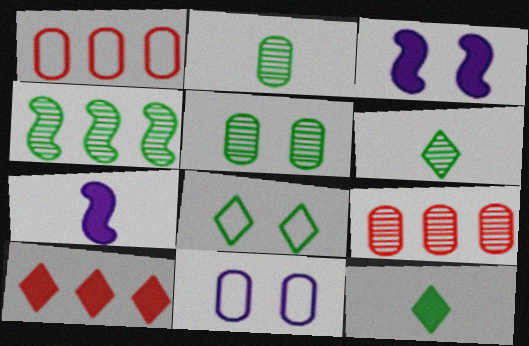[[1, 3, 6], 
[4, 5, 6], 
[7, 8, 9]]